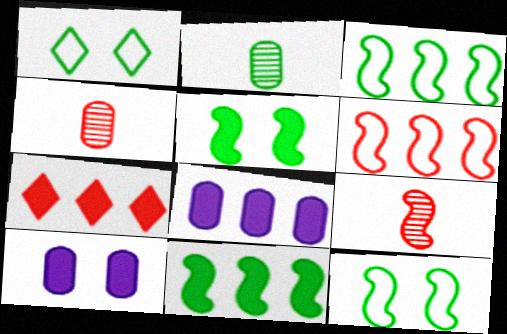[[1, 2, 11], 
[1, 8, 9], 
[7, 8, 11]]